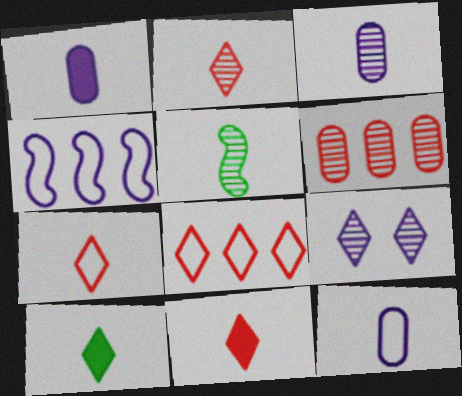[[1, 3, 12], 
[1, 4, 9], 
[1, 5, 7], 
[2, 3, 5], 
[2, 7, 11], 
[5, 6, 9], 
[5, 11, 12], 
[8, 9, 10]]